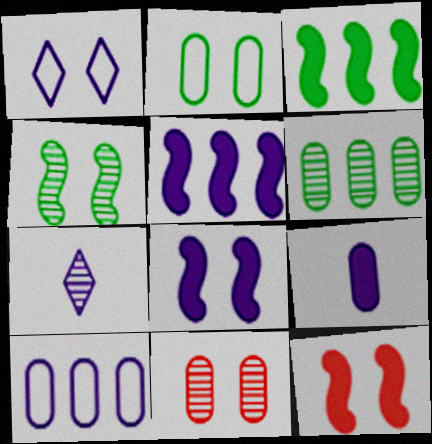[[7, 8, 10]]